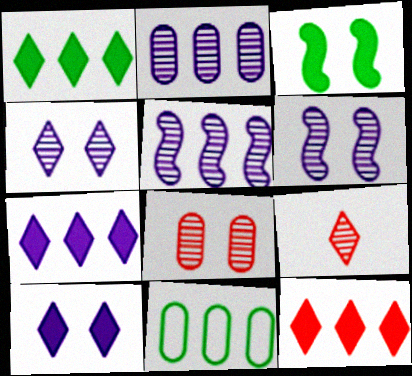[[1, 7, 12], 
[5, 11, 12]]